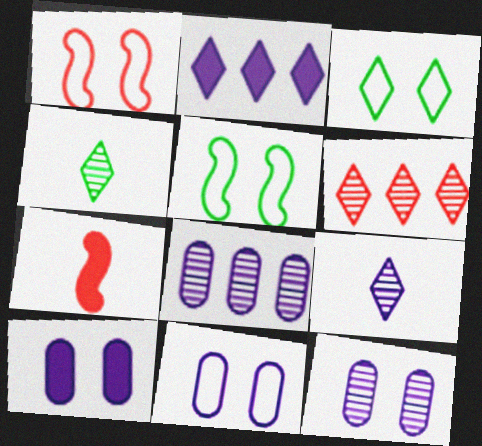[[1, 3, 11], 
[3, 7, 8], 
[10, 11, 12]]